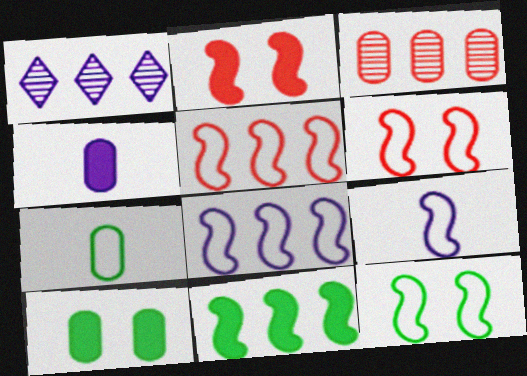[[1, 2, 7], 
[5, 9, 12]]